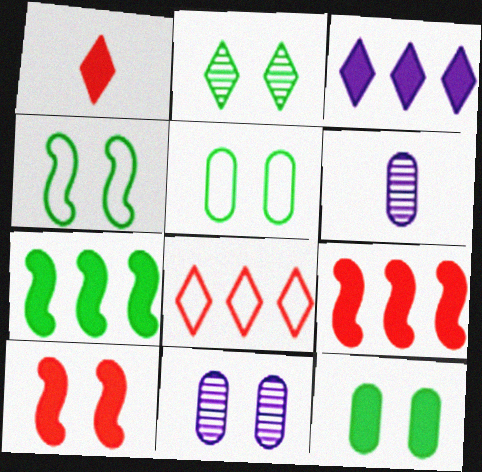[[2, 4, 12]]